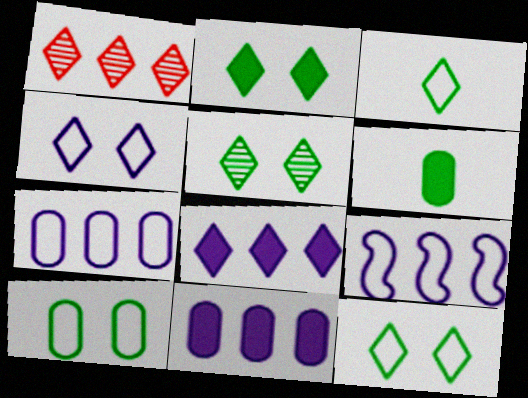[[2, 5, 12]]